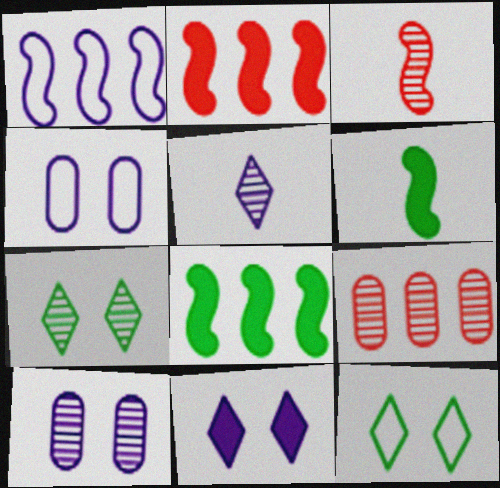[]